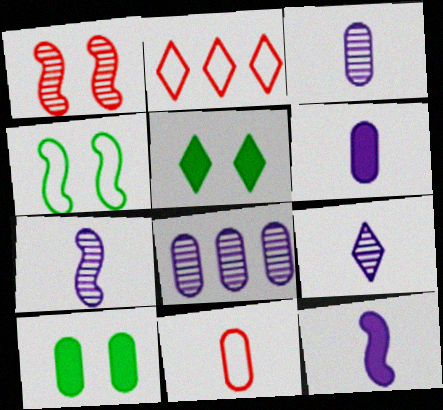[[2, 5, 9], 
[2, 7, 10], 
[3, 7, 9], 
[8, 10, 11]]